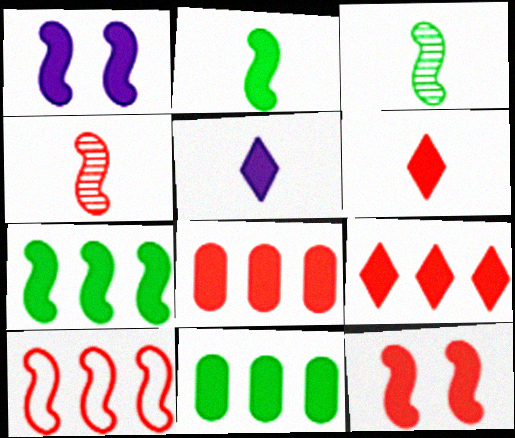[[1, 3, 10], 
[1, 6, 11], 
[4, 10, 12], 
[5, 11, 12], 
[6, 8, 12]]